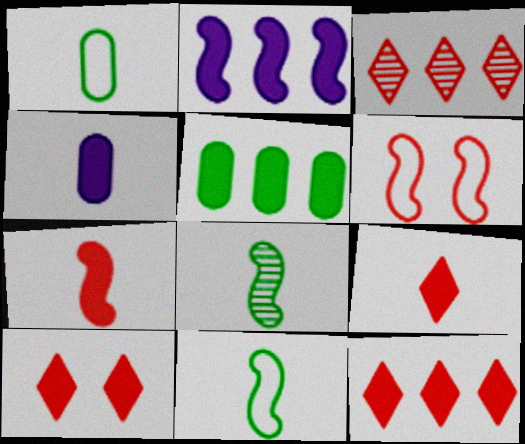[[2, 5, 12], 
[2, 6, 8], 
[9, 10, 12]]